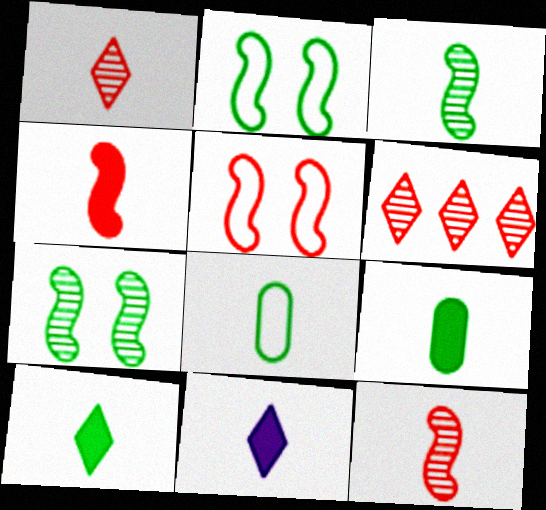[[3, 8, 10], 
[4, 9, 11], 
[8, 11, 12]]